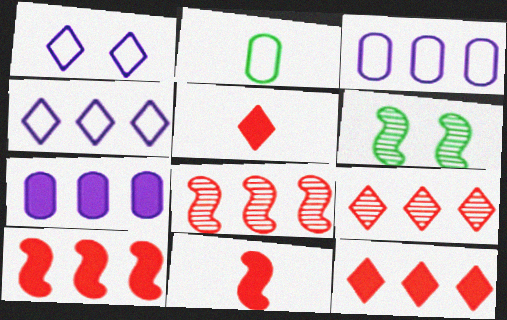[[3, 5, 6]]